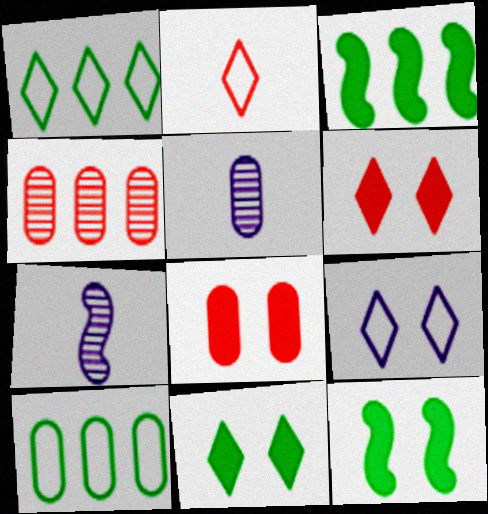[[1, 2, 9], 
[1, 7, 8], 
[5, 8, 10], 
[6, 7, 10]]